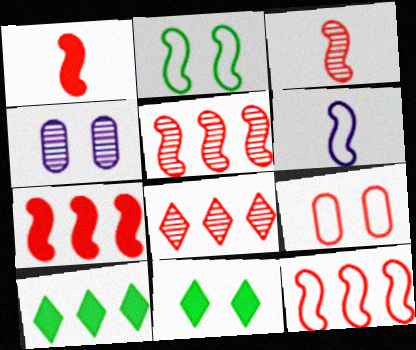[[1, 8, 9], 
[2, 6, 12], 
[5, 7, 12]]